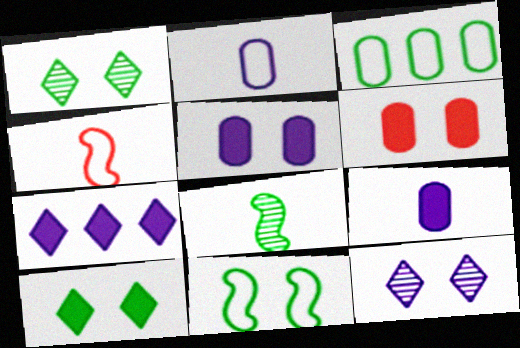[[3, 8, 10], 
[6, 11, 12]]